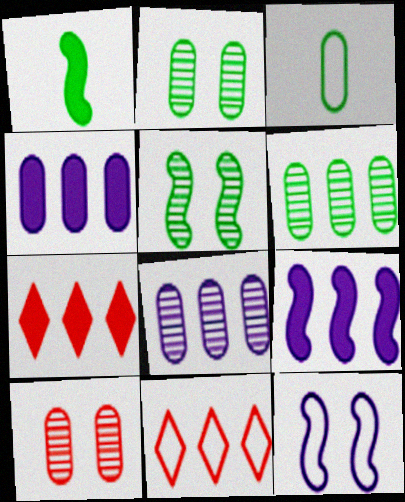[[3, 4, 10], 
[3, 11, 12], 
[6, 9, 11]]